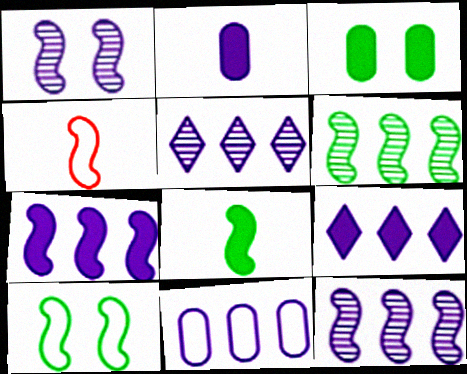[[3, 4, 5], 
[5, 7, 11], 
[6, 8, 10], 
[9, 11, 12]]